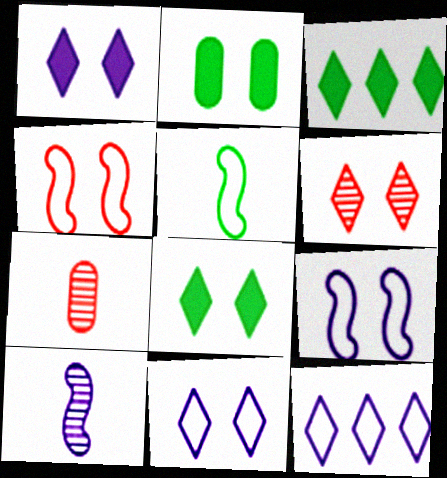[[2, 6, 9], 
[3, 7, 9], 
[6, 8, 11]]